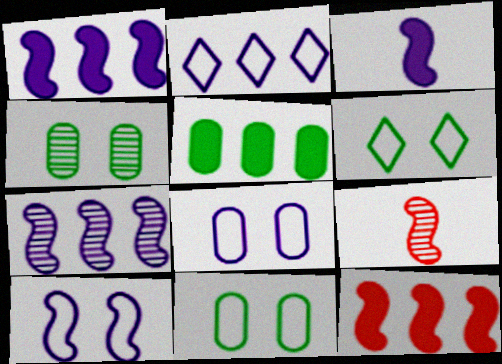[[3, 7, 10]]